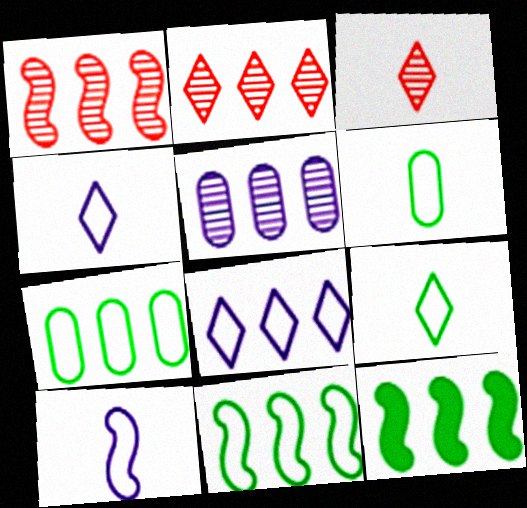[]